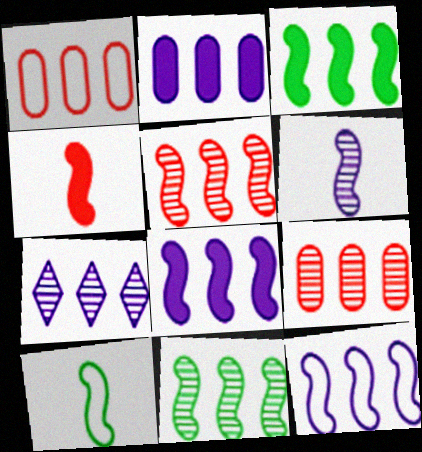[[1, 3, 7], 
[2, 7, 12], 
[3, 5, 12], 
[4, 6, 10], 
[7, 9, 11]]